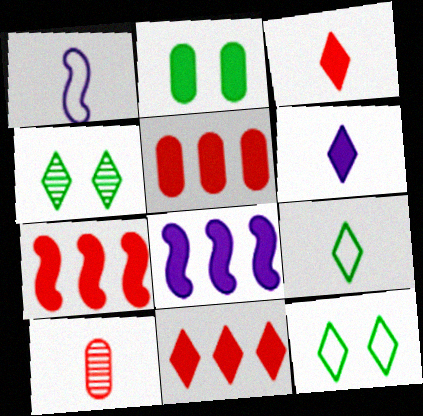[[1, 4, 5], 
[2, 3, 8], 
[2, 6, 7], 
[5, 7, 11], 
[8, 10, 12]]